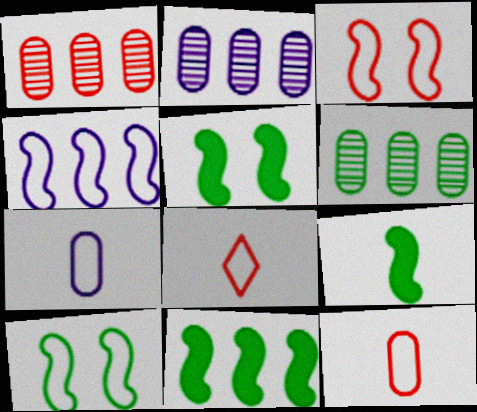[[1, 2, 6], 
[2, 5, 8], 
[5, 9, 11]]